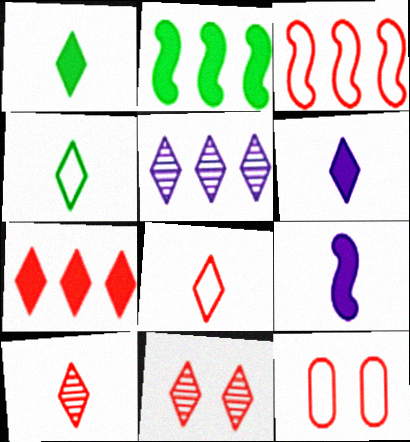[[3, 8, 12], 
[4, 6, 10], 
[7, 8, 11]]